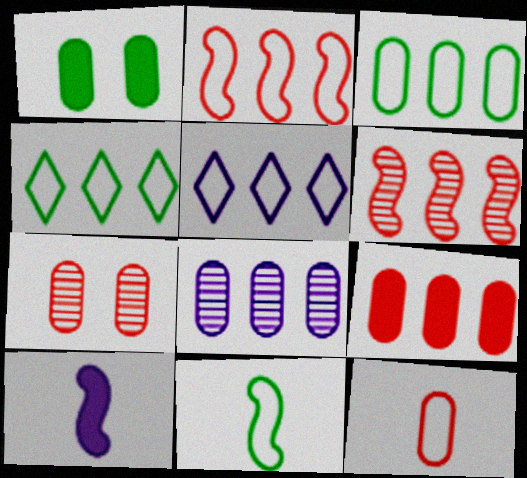[[1, 8, 12], 
[2, 3, 5], 
[3, 8, 9], 
[4, 7, 10], 
[7, 9, 12]]